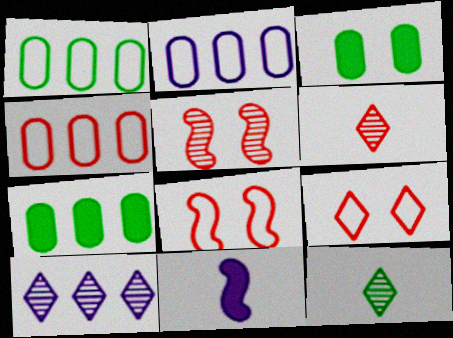[[1, 2, 4]]